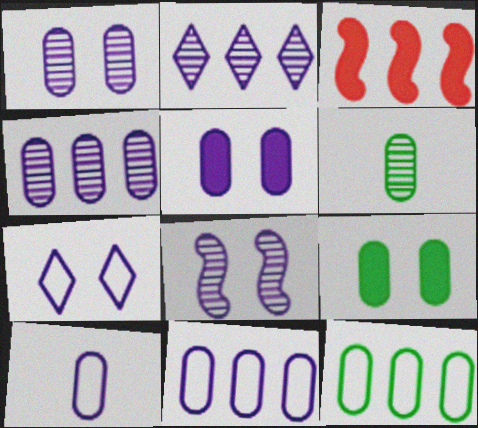[[2, 3, 12], 
[3, 6, 7], 
[4, 5, 10], 
[5, 7, 8], 
[6, 9, 12]]